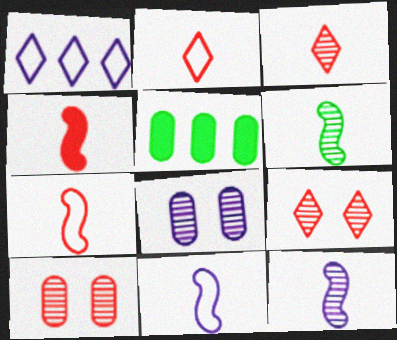[[4, 6, 11], 
[5, 9, 11]]